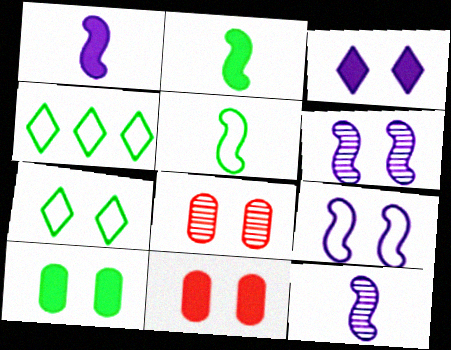[[1, 4, 8], 
[4, 11, 12], 
[6, 7, 11]]